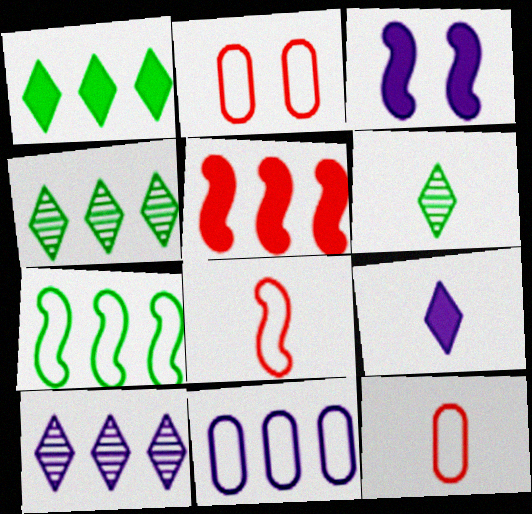[[3, 4, 12], 
[4, 5, 11]]